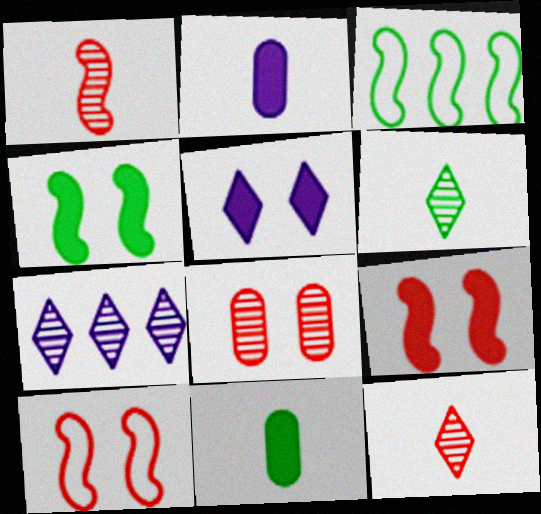[[7, 10, 11]]